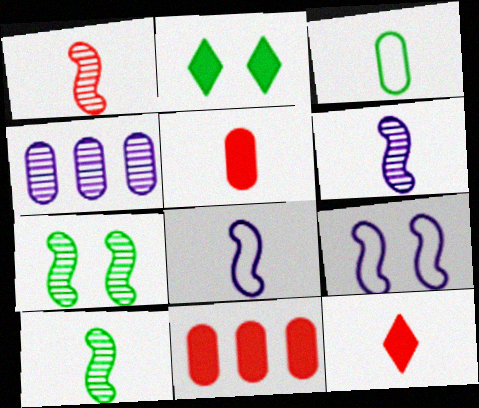[[1, 6, 10], 
[3, 6, 12]]